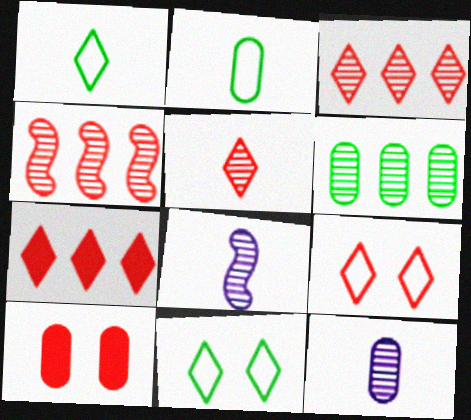[[5, 7, 9]]